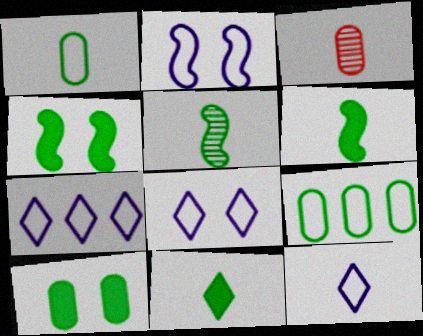[[1, 5, 11], 
[3, 4, 7], 
[3, 6, 12], 
[7, 8, 12]]